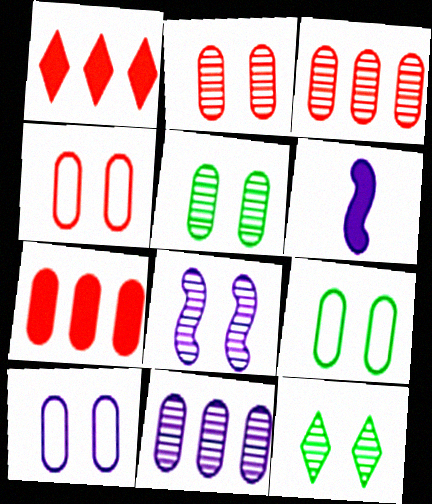[[2, 8, 12], 
[4, 9, 10]]